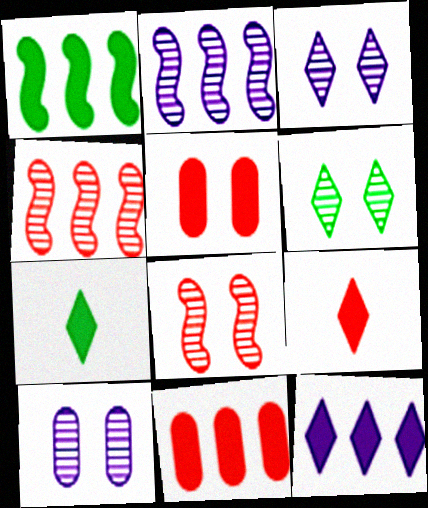[[1, 11, 12], 
[6, 8, 10]]